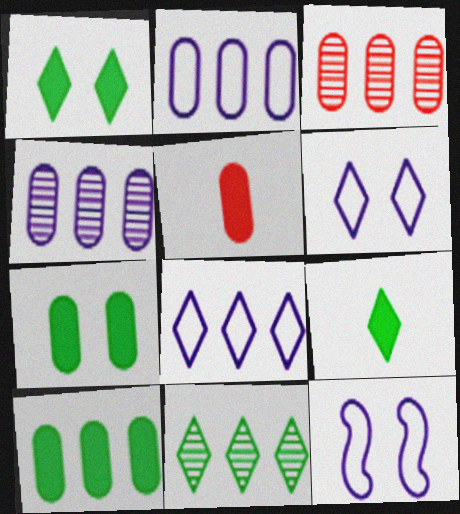[[2, 3, 10], 
[3, 9, 12], 
[5, 11, 12]]